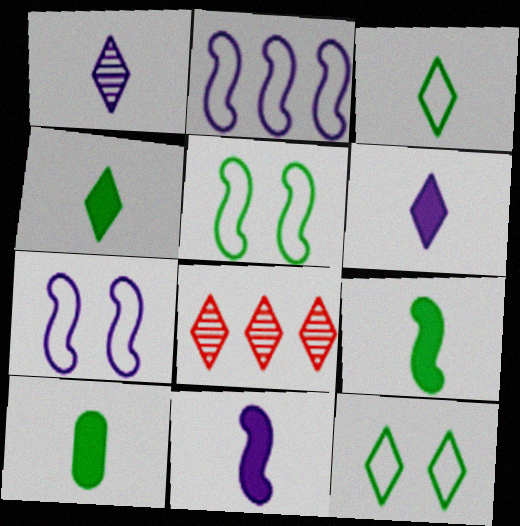[[4, 9, 10], 
[6, 8, 12], 
[7, 8, 10]]